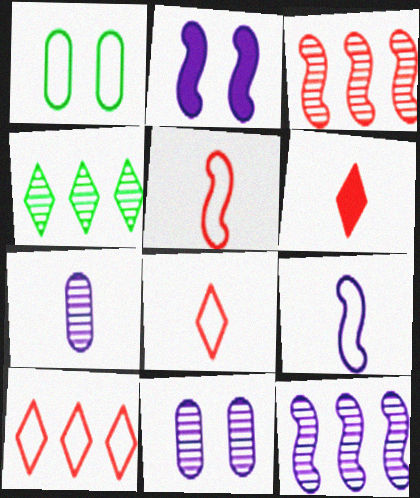[[1, 6, 12], 
[1, 9, 10], 
[2, 9, 12]]